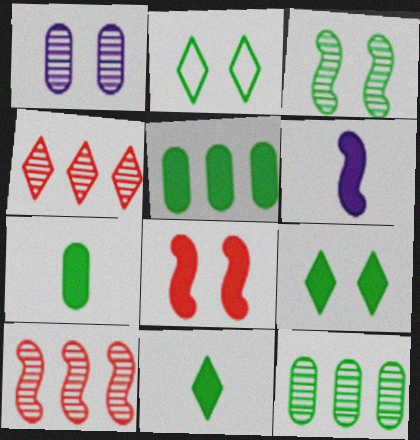[[1, 2, 8]]